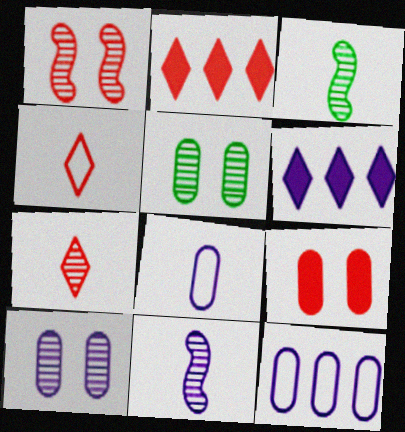[]